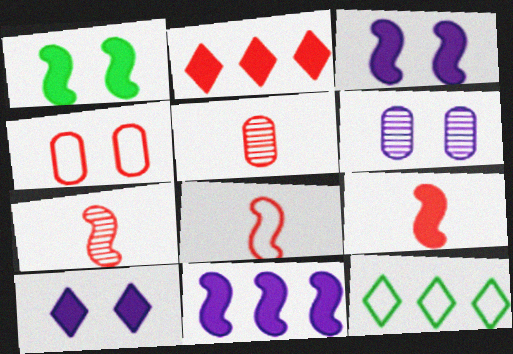[[1, 9, 11], 
[2, 4, 7], 
[3, 5, 12], 
[6, 9, 12], 
[7, 8, 9]]